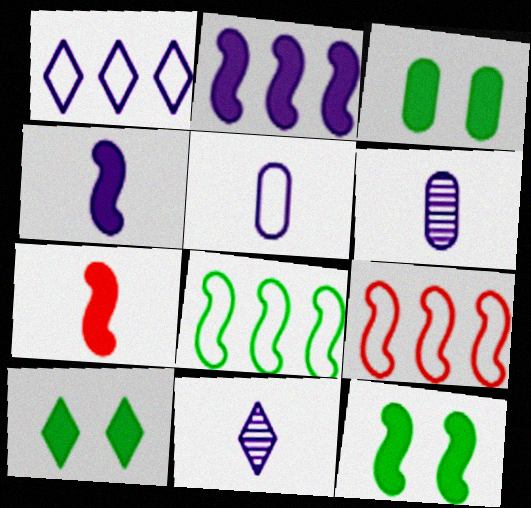[[2, 7, 12], 
[3, 9, 11], 
[3, 10, 12], 
[4, 5, 11], 
[6, 9, 10]]